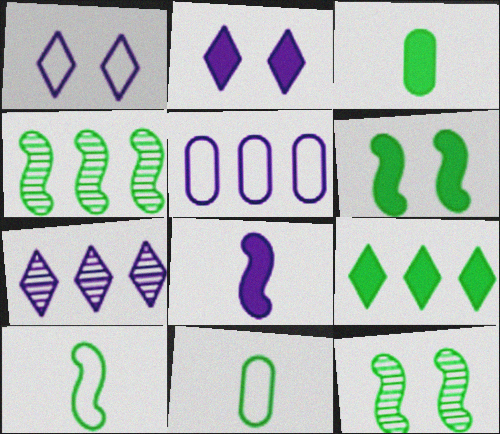[[3, 6, 9], 
[4, 6, 10], 
[9, 11, 12]]